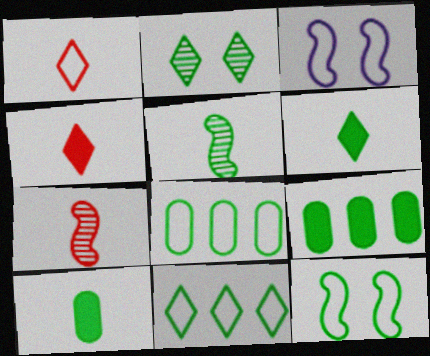[[1, 3, 8], 
[2, 6, 11]]